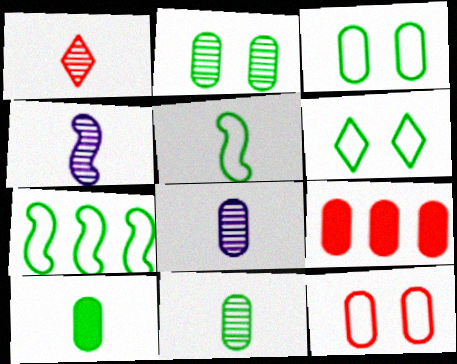[[1, 4, 11], 
[3, 8, 9], 
[4, 6, 9]]